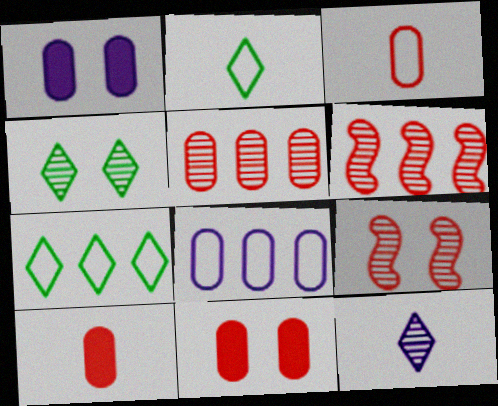[[1, 2, 6], 
[3, 5, 11]]